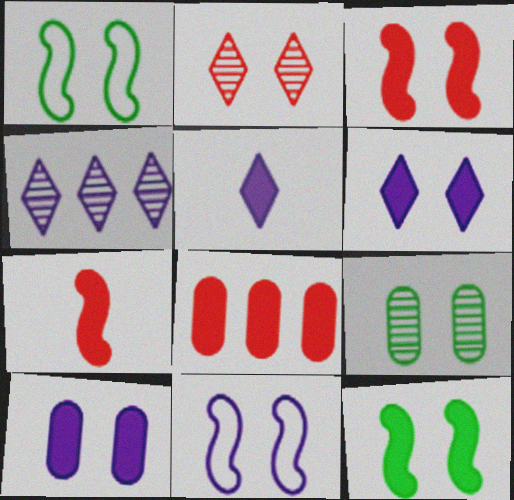[[1, 2, 10], 
[5, 8, 12]]